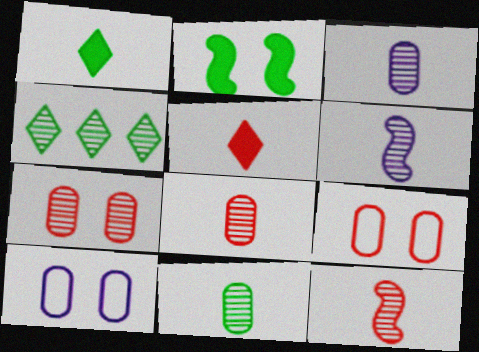[[3, 8, 11], 
[4, 6, 7]]